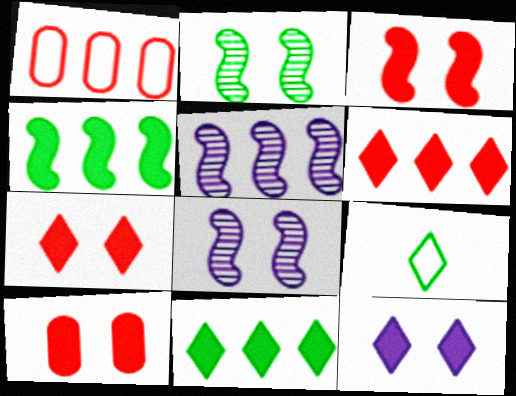[[1, 5, 11], 
[3, 7, 10], 
[5, 9, 10]]